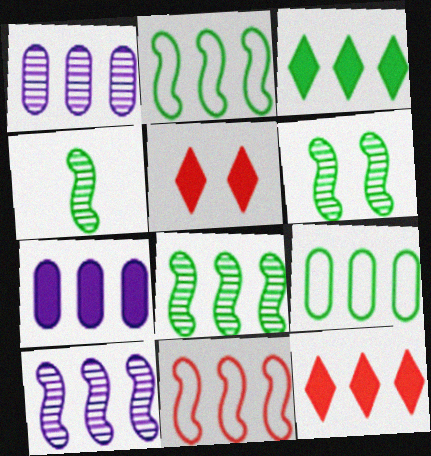[[1, 2, 12], 
[1, 3, 11], 
[3, 8, 9], 
[4, 6, 8], 
[9, 10, 12]]